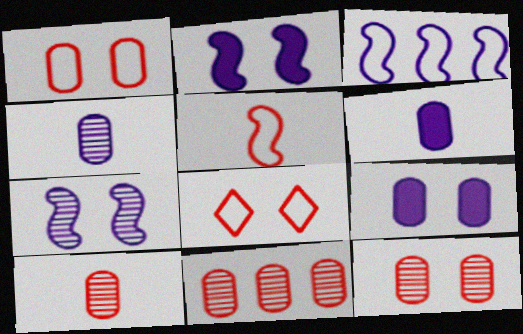[[10, 11, 12]]